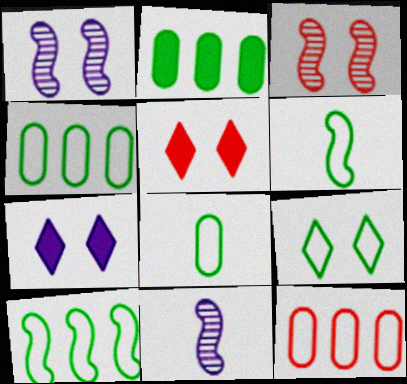[[4, 5, 11], 
[4, 6, 9], 
[8, 9, 10]]